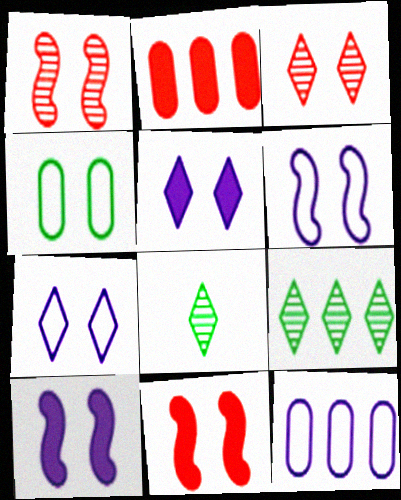[[1, 4, 5], 
[2, 6, 8], 
[3, 4, 10], 
[8, 11, 12]]